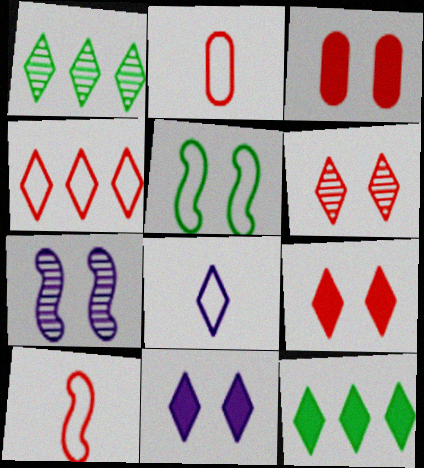[[1, 8, 9], 
[2, 7, 12], 
[6, 8, 12]]